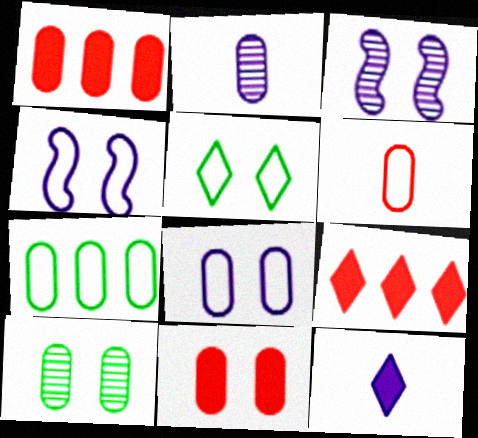[[2, 7, 11], 
[3, 5, 11], 
[6, 7, 8], 
[8, 10, 11]]